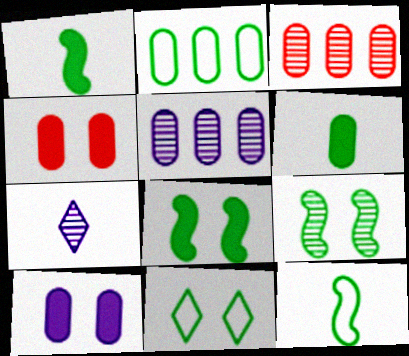[[2, 11, 12], 
[3, 7, 9]]